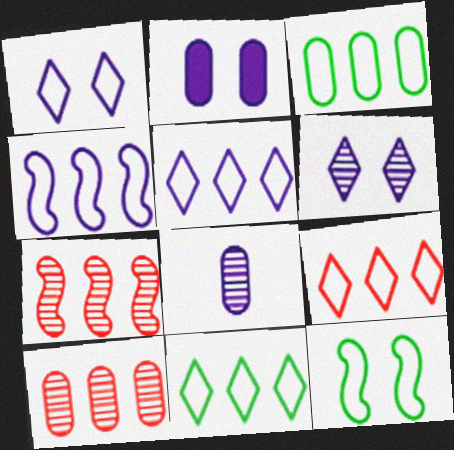[[3, 4, 9], 
[5, 9, 11]]